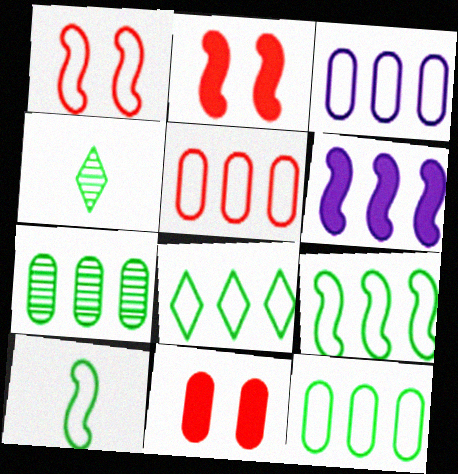[[2, 3, 4], 
[3, 5, 12], 
[8, 9, 12]]